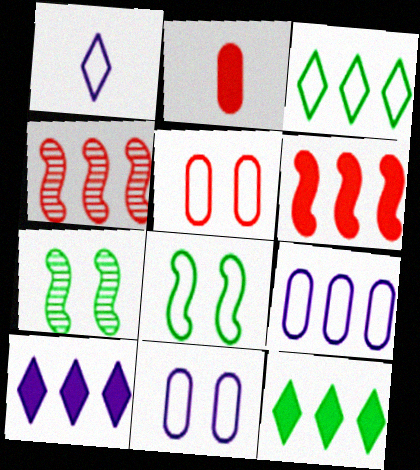[[4, 9, 12]]